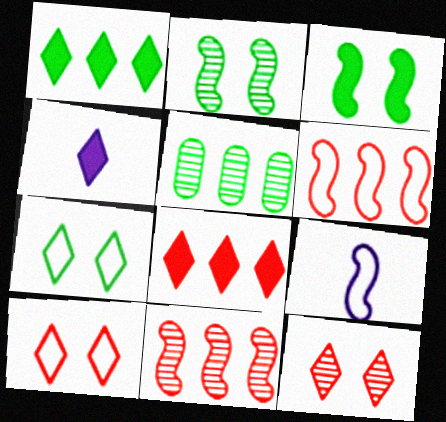[[3, 9, 11]]